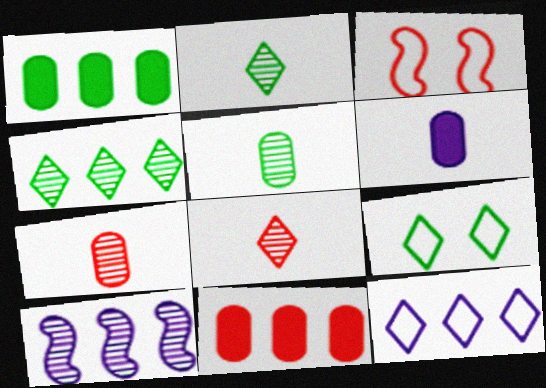[[3, 4, 6], 
[3, 8, 11]]